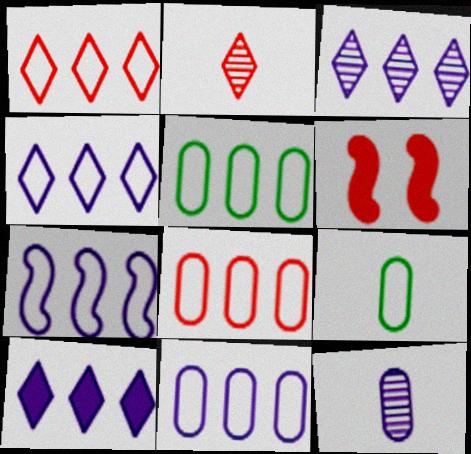[[1, 5, 7], 
[2, 6, 8], 
[3, 4, 10], 
[3, 6, 9], 
[4, 7, 11], 
[5, 8, 11]]